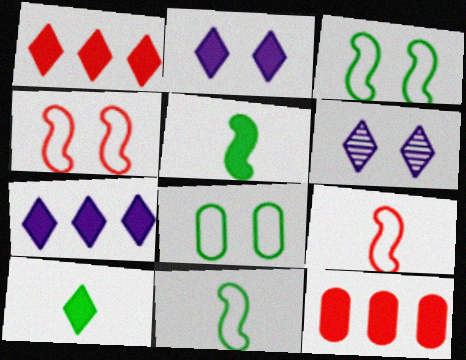[[1, 2, 10], 
[2, 5, 12], 
[6, 11, 12]]